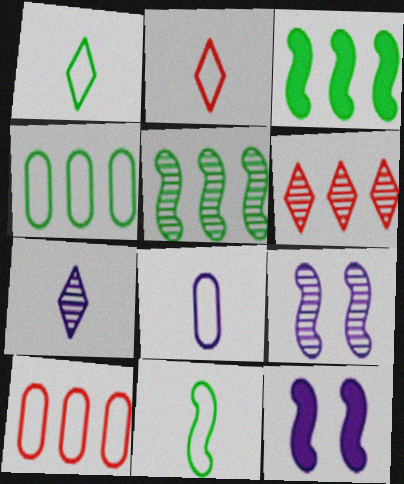[[2, 8, 11]]